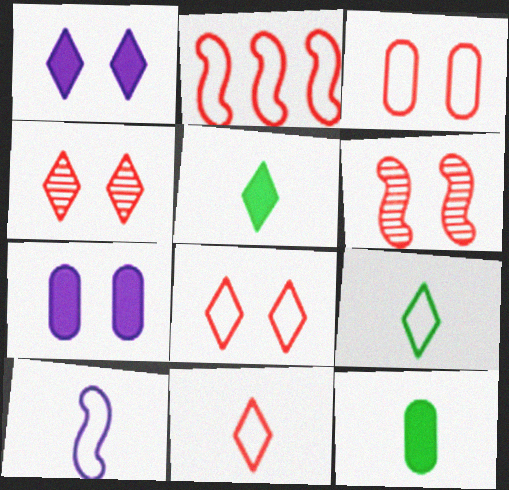[[2, 3, 11]]